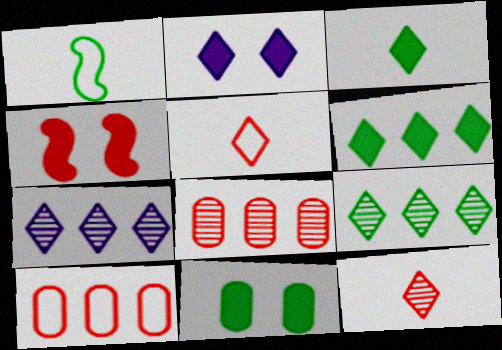[[1, 2, 8], 
[1, 9, 11], 
[2, 4, 11], 
[2, 5, 9], 
[4, 5, 8], 
[4, 10, 12]]